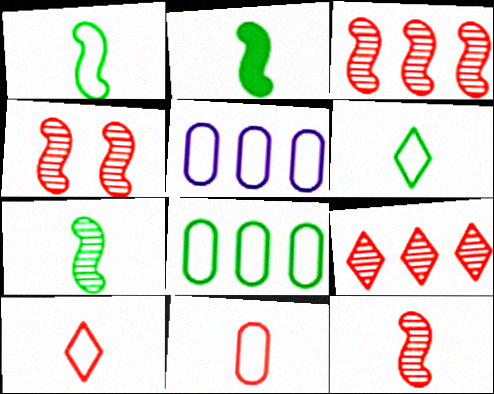[[1, 2, 7], 
[3, 4, 12]]